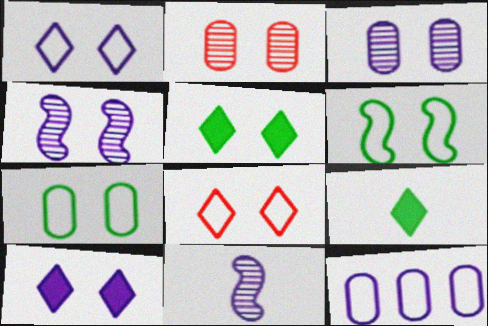[[2, 6, 10], 
[10, 11, 12]]